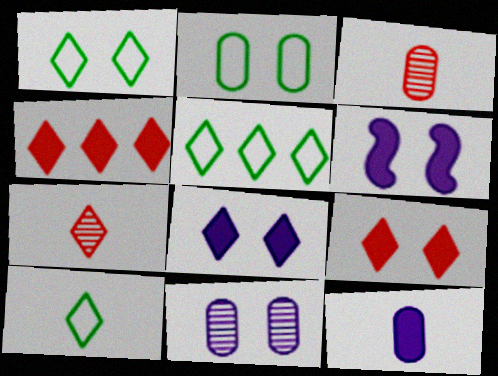[[1, 5, 10], 
[3, 5, 6], 
[5, 7, 8]]